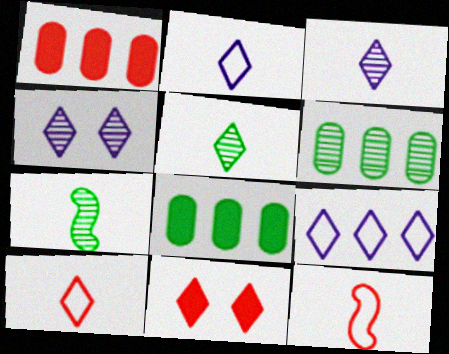[[4, 8, 12], 
[5, 9, 11]]